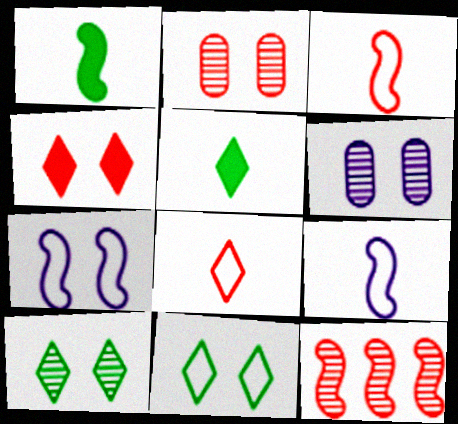[[1, 7, 12]]